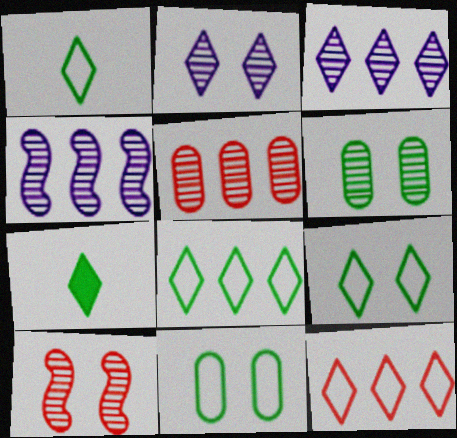[[1, 8, 9], 
[2, 6, 10], 
[2, 7, 12]]